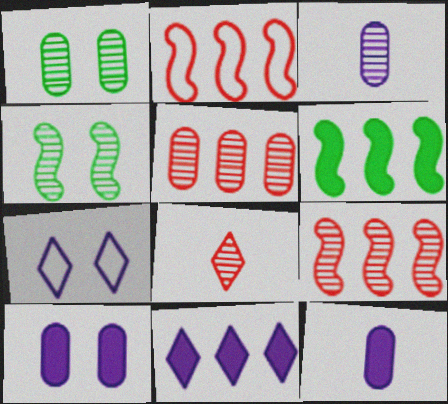[[1, 3, 5]]